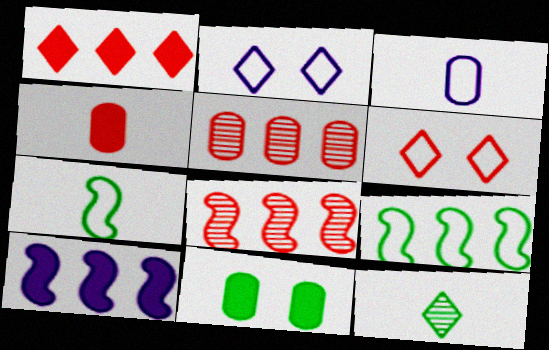[[1, 2, 12], 
[3, 5, 11], 
[3, 6, 9], 
[4, 6, 8], 
[8, 9, 10], 
[9, 11, 12]]